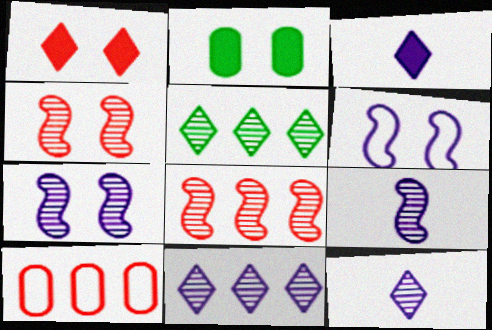[]